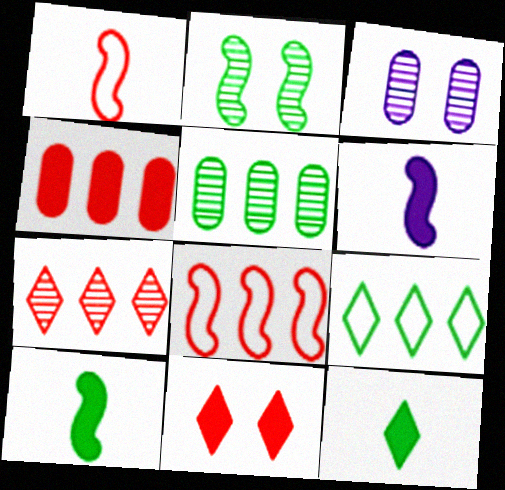[[2, 6, 8], 
[3, 8, 12], 
[4, 7, 8]]